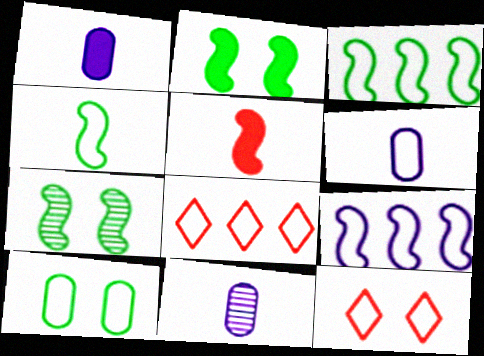[[1, 6, 11], 
[1, 7, 8], 
[2, 8, 11], 
[3, 6, 12], 
[5, 7, 9]]